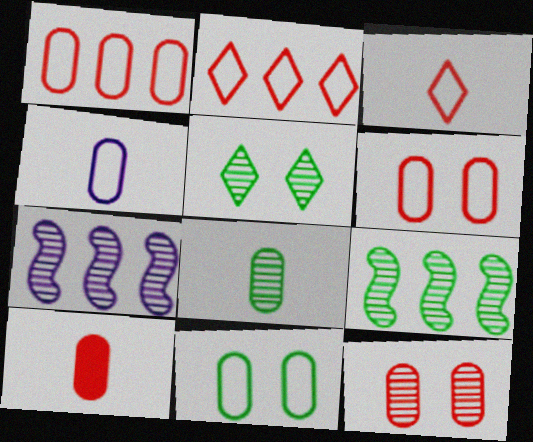[[1, 4, 11], 
[1, 10, 12], 
[4, 8, 10], 
[5, 8, 9]]